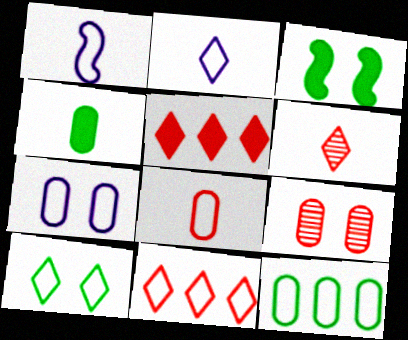[[1, 4, 6], 
[2, 10, 11], 
[7, 8, 12]]